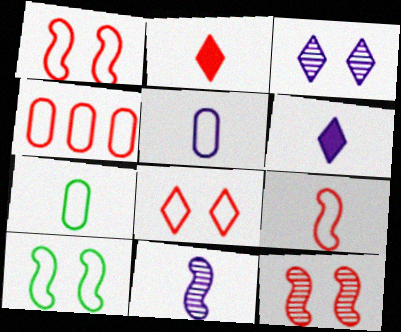[[2, 4, 12], 
[2, 7, 11], 
[4, 8, 9], 
[5, 6, 11]]